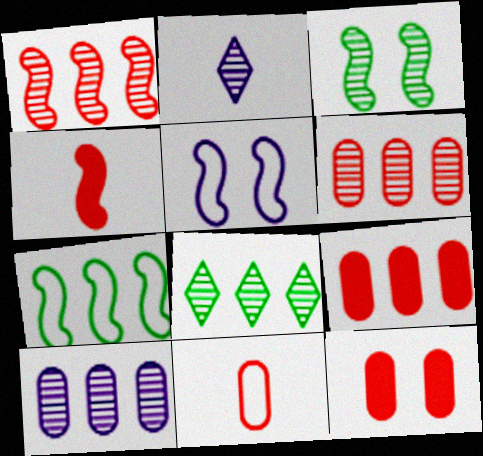[[1, 8, 10], 
[2, 3, 6], 
[2, 7, 12], 
[6, 11, 12]]